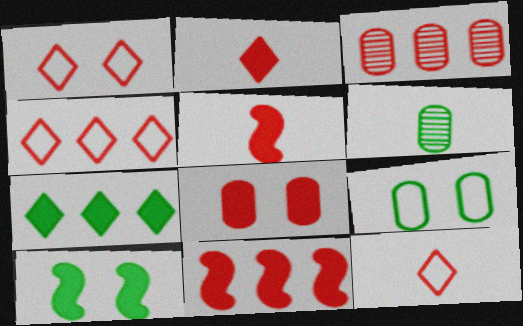[[1, 3, 5], 
[1, 4, 12], 
[2, 8, 11], 
[3, 4, 11]]